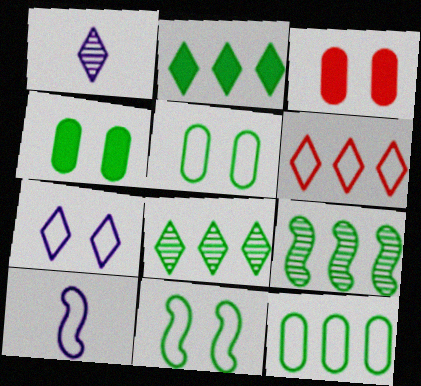[[2, 9, 12], 
[3, 8, 10], 
[5, 6, 10]]